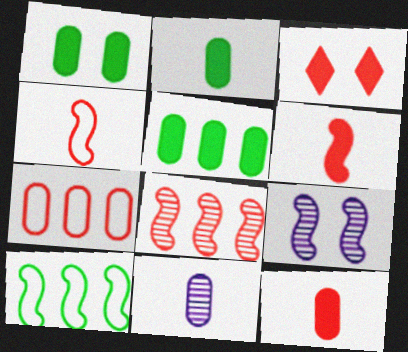[[1, 2, 5], 
[1, 7, 11], 
[3, 10, 11], 
[6, 9, 10]]